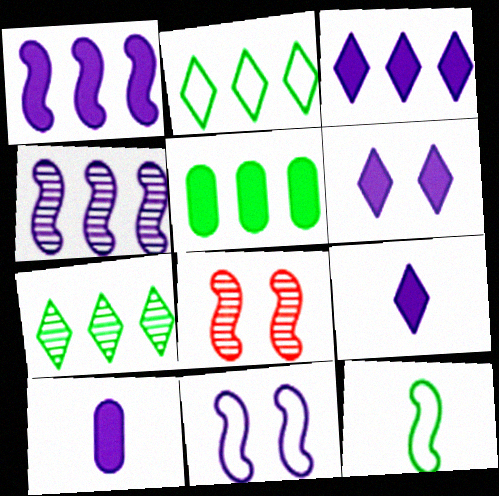[[1, 6, 10], 
[1, 8, 12], 
[2, 8, 10], 
[3, 6, 9]]